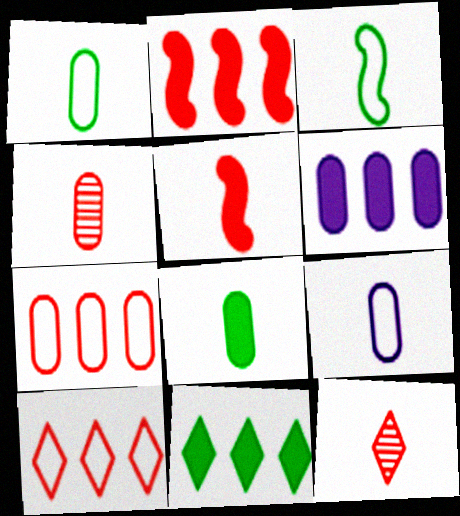[[2, 6, 11], 
[4, 8, 9]]